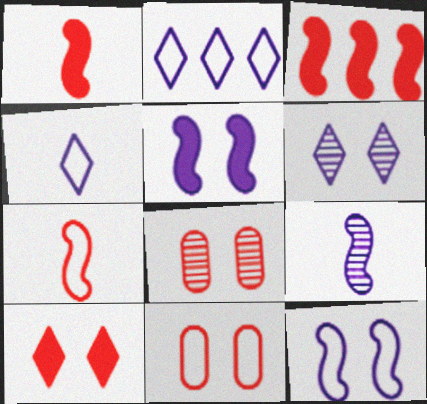[]